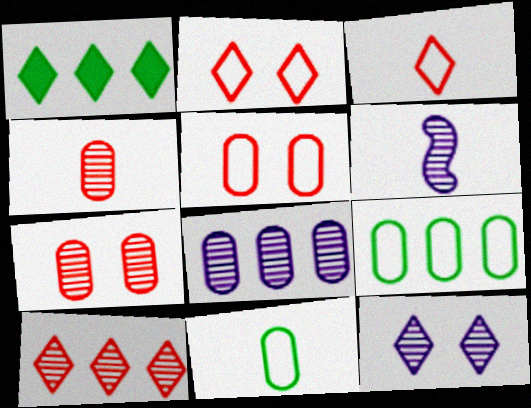[[1, 3, 12], 
[1, 5, 6], 
[6, 8, 12]]